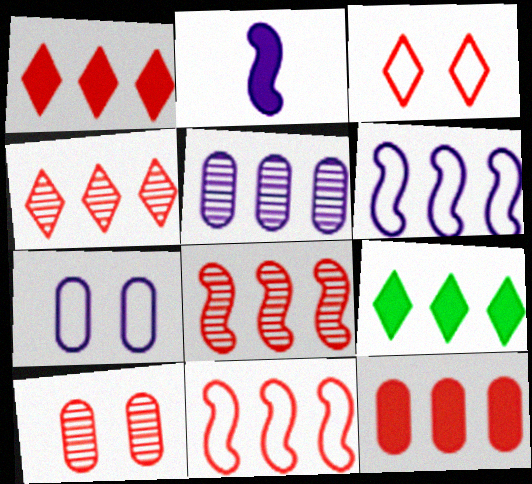[[4, 11, 12], 
[5, 9, 11]]